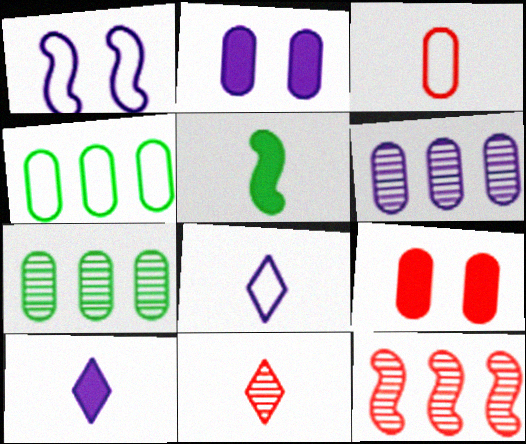[[1, 5, 12], 
[1, 6, 10], 
[2, 3, 7]]